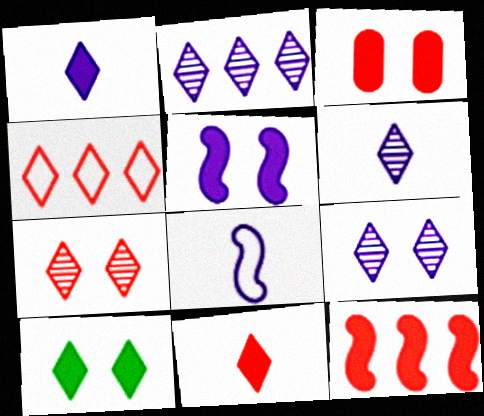[[2, 6, 9], 
[3, 5, 10], 
[3, 11, 12], 
[4, 6, 10], 
[4, 7, 11]]